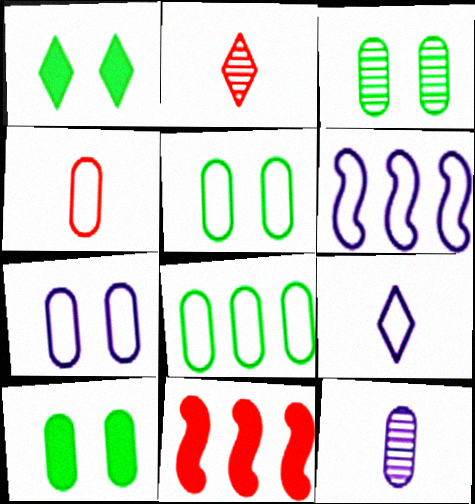[[2, 6, 10], 
[3, 5, 10], 
[3, 9, 11], 
[4, 7, 8], 
[6, 7, 9]]